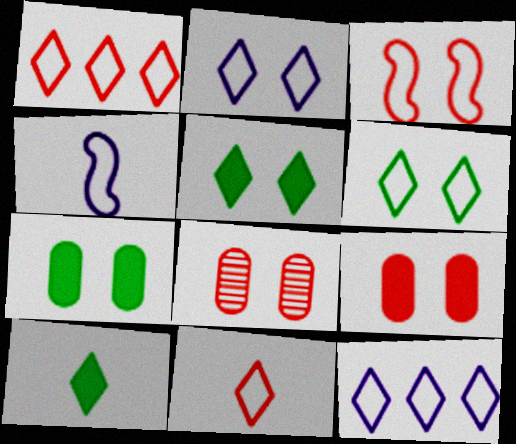[[6, 11, 12]]